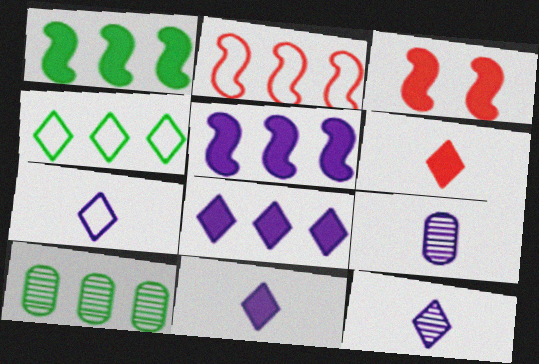[[1, 4, 10], 
[2, 8, 10], 
[3, 4, 9], 
[3, 7, 10], 
[7, 11, 12]]